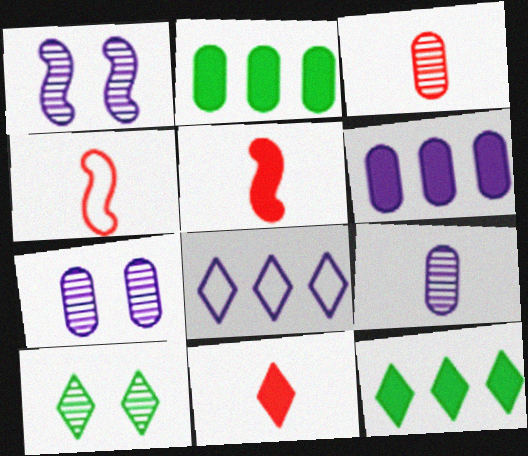[[3, 4, 11], 
[4, 6, 10], 
[4, 7, 12], 
[8, 10, 11]]